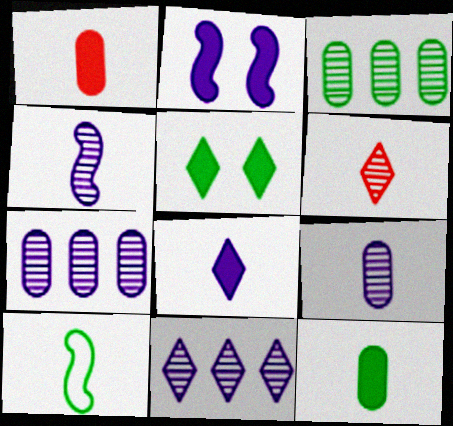[[3, 5, 10]]